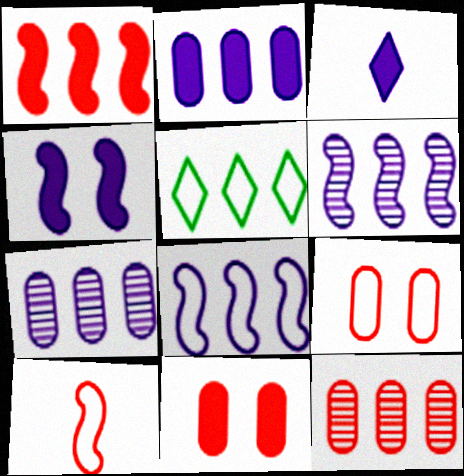[[1, 5, 7], 
[2, 3, 4]]